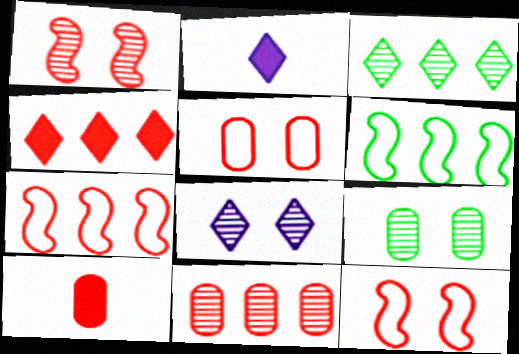[[1, 8, 9], 
[2, 7, 9], 
[4, 7, 11], 
[5, 10, 11], 
[6, 8, 10]]